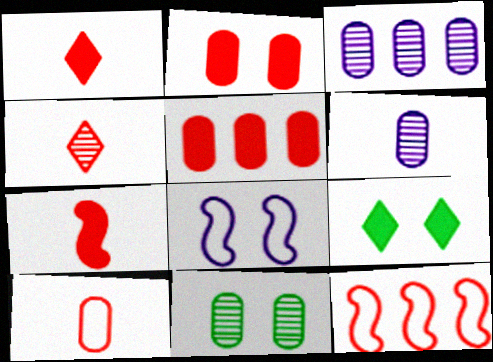[[2, 4, 12], 
[4, 7, 10], 
[6, 9, 12]]